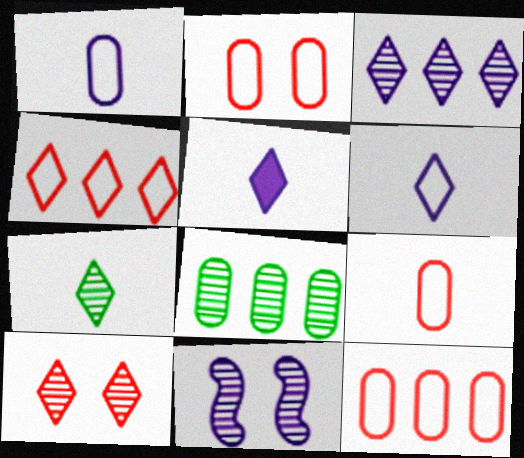[[2, 9, 12], 
[3, 7, 10]]